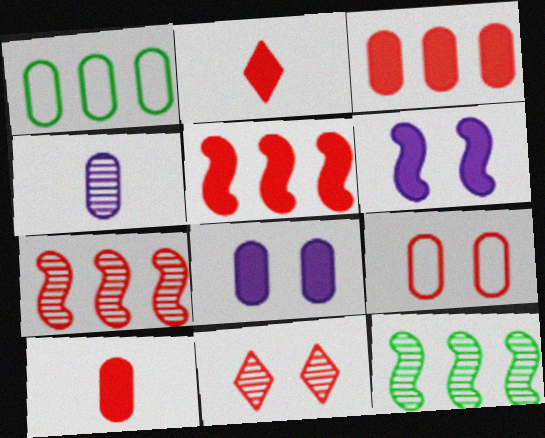[[2, 7, 9], 
[4, 11, 12]]